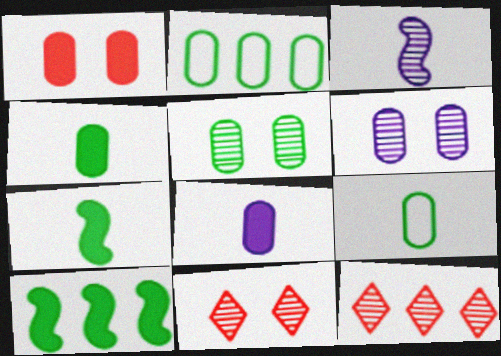[[2, 4, 5], 
[3, 5, 12]]